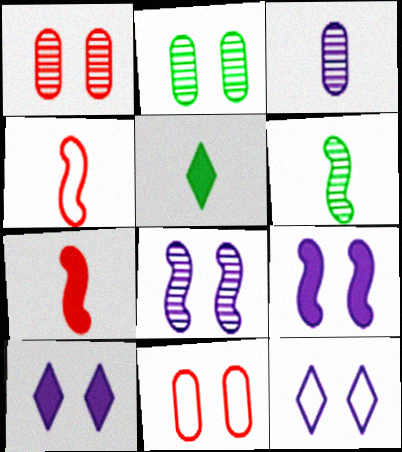[[3, 4, 5]]